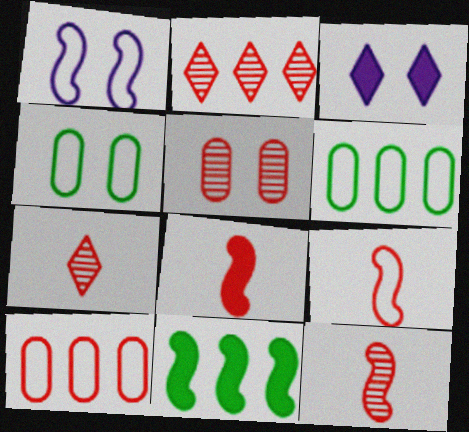[[1, 11, 12], 
[2, 5, 12], 
[3, 6, 12], 
[8, 9, 12]]